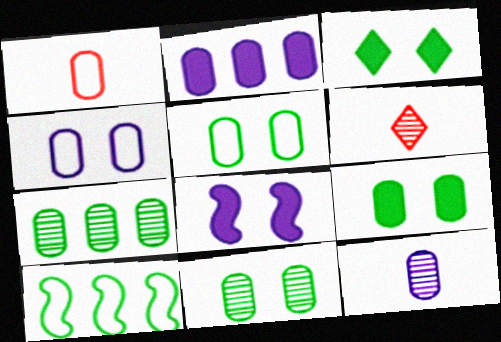[[1, 2, 11], 
[2, 4, 12], 
[5, 9, 11]]